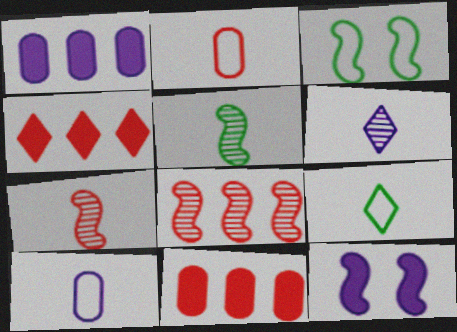[[3, 6, 11]]